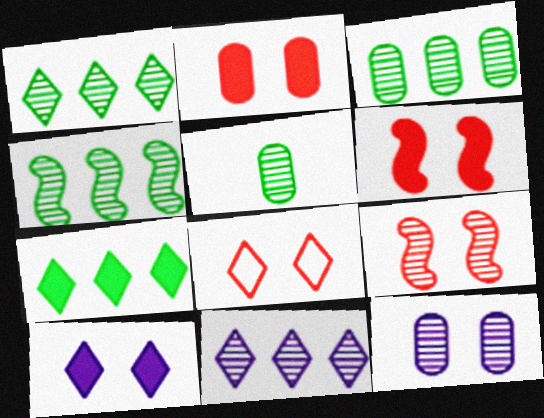[[1, 3, 4], 
[2, 8, 9], 
[5, 9, 11]]